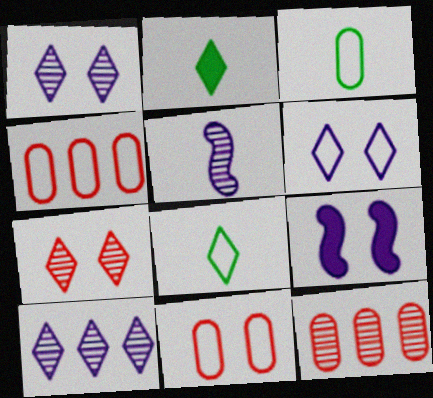[[8, 9, 12]]